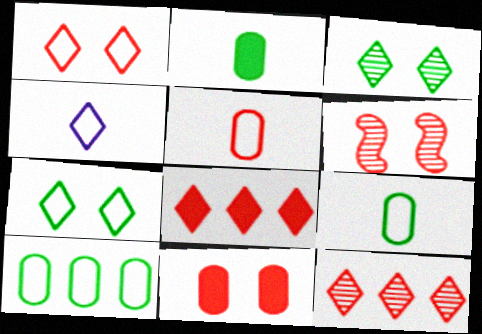[[1, 6, 11], 
[3, 4, 8], 
[5, 6, 8]]